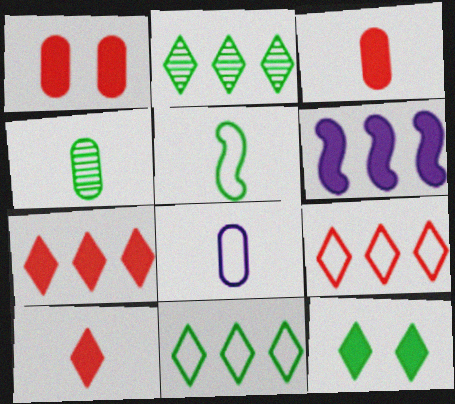[[3, 4, 8], 
[3, 6, 12]]